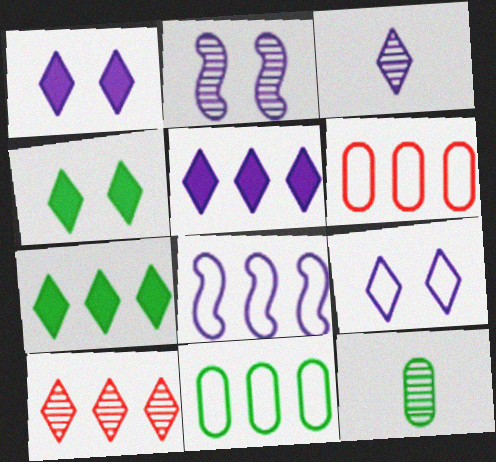[[2, 10, 12], 
[3, 5, 9]]